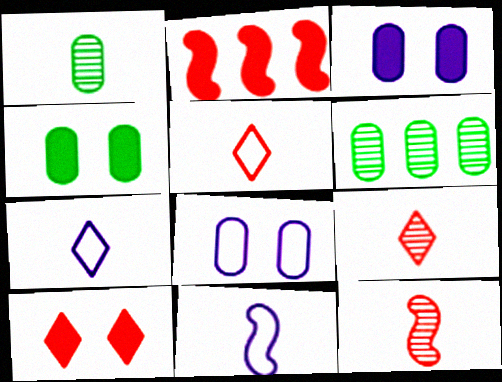[[6, 10, 11]]